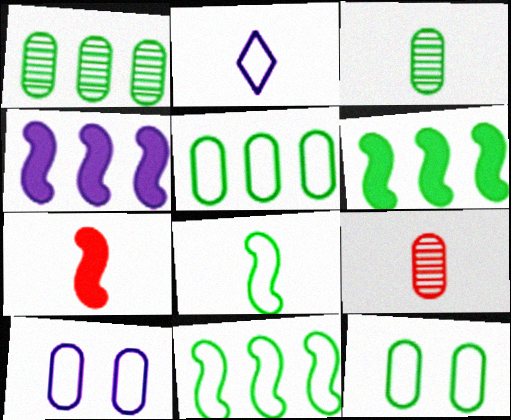[[2, 3, 7]]